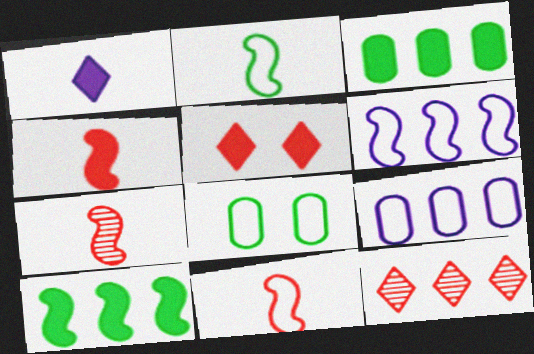[[3, 6, 12], 
[4, 7, 11], 
[9, 10, 12]]